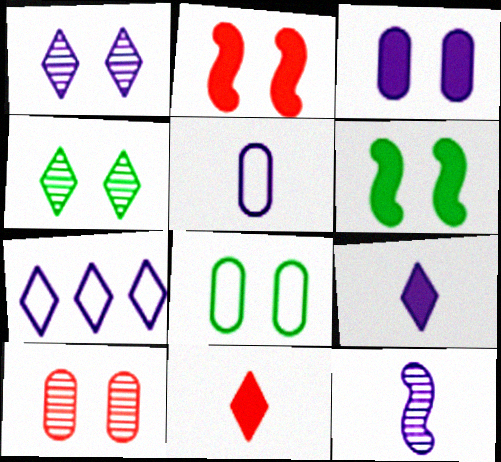[[1, 2, 8], 
[1, 7, 9], 
[3, 7, 12], 
[3, 8, 10], 
[4, 6, 8], 
[4, 7, 11], 
[5, 9, 12]]